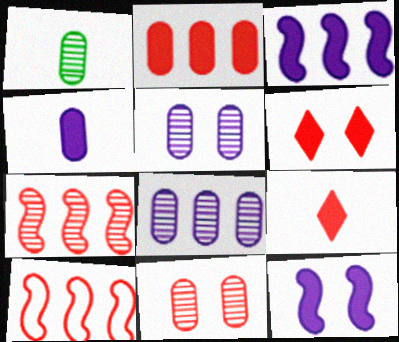[[1, 8, 11], 
[9, 10, 11]]